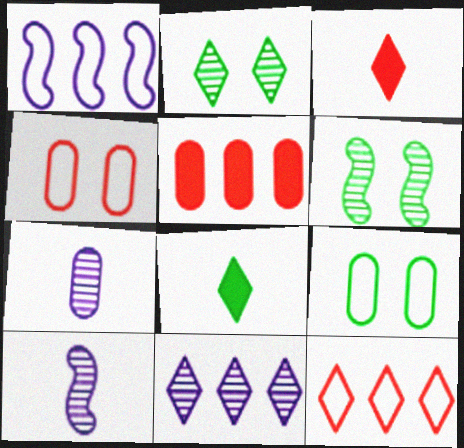[[5, 7, 9]]